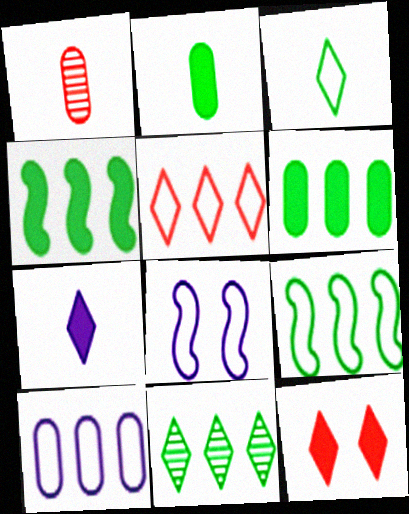[[5, 9, 10], 
[6, 9, 11]]